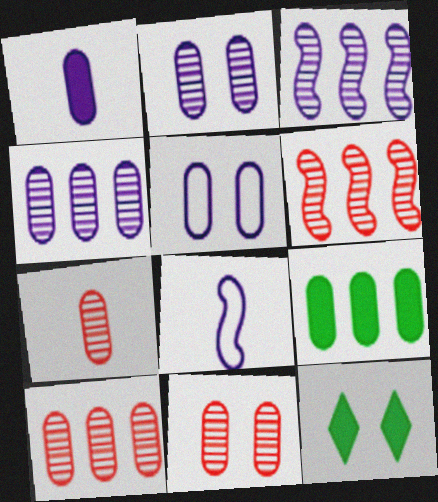[[1, 4, 5], 
[5, 7, 9], 
[7, 10, 11], 
[8, 10, 12]]